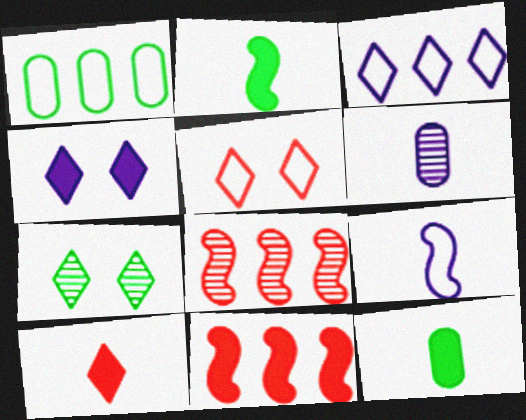[[1, 2, 7], 
[1, 5, 9], 
[3, 7, 10], 
[4, 5, 7], 
[4, 11, 12], 
[6, 7, 8]]